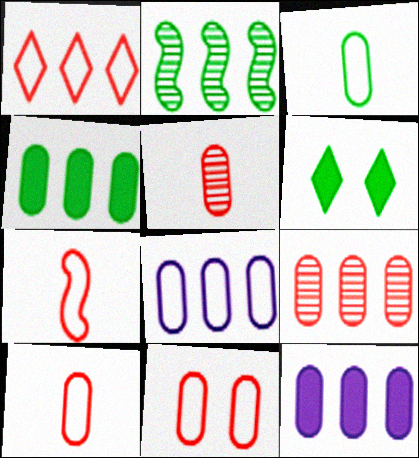[[1, 2, 12], 
[1, 7, 11], 
[2, 3, 6], 
[3, 8, 11], 
[4, 8, 9]]